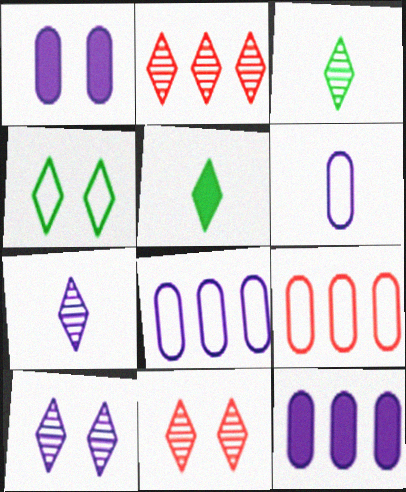[[2, 3, 10]]